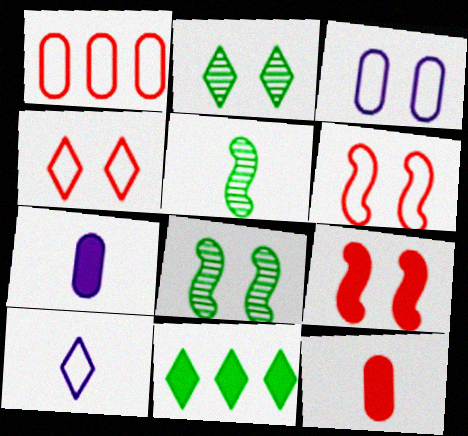[[2, 3, 9], 
[5, 10, 12], 
[7, 9, 11]]